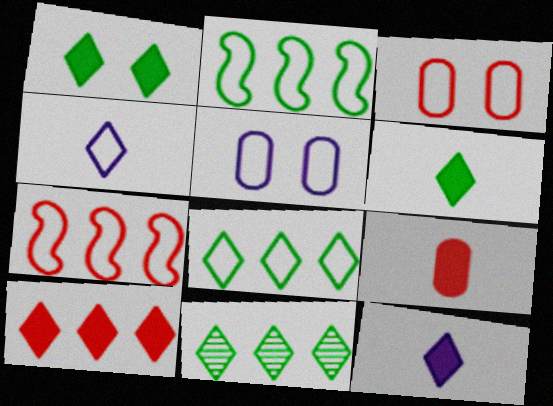[[1, 10, 12], 
[2, 3, 4]]